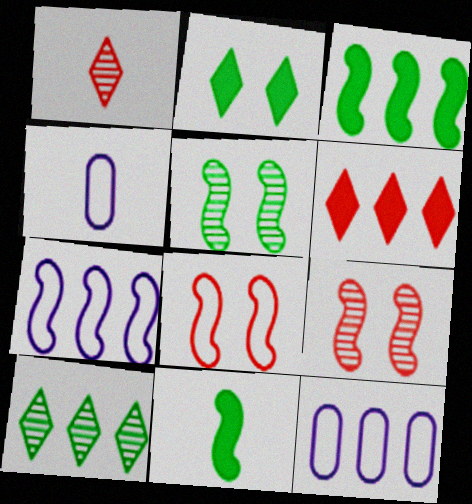[[1, 4, 11], 
[4, 5, 6], 
[7, 9, 11]]